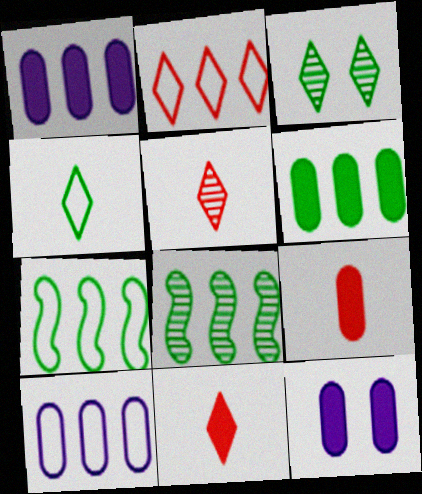[[1, 2, 8], 
[2, 7, 10], 
[5, 7, 12], 
[6, 9, 12]]